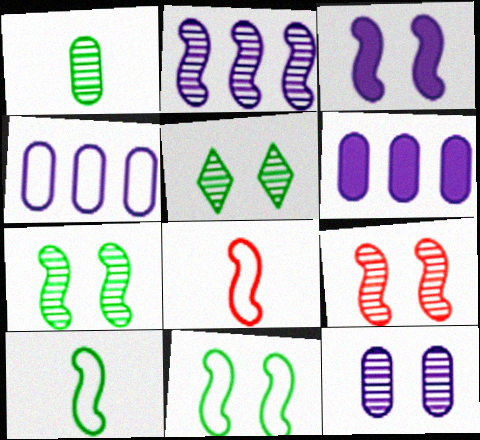[[3, 9, 11], 
[5, 6, 8], 
[5, 9, 12]]